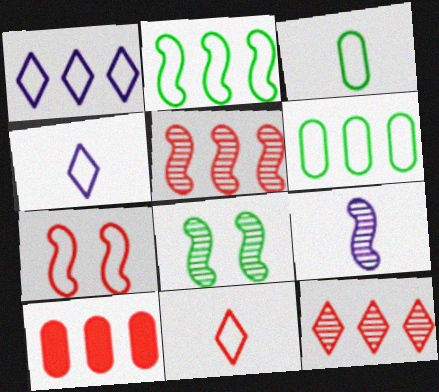[[1, 3, 7], 
[4, 6, 7], 
[4, 8, 10], 
[5, 8, 9]]